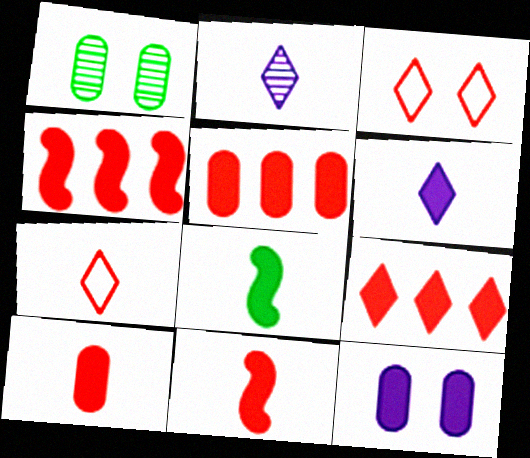[[4, 5, 9], 
[6, 8, 10], 
[8, 9, 12]]